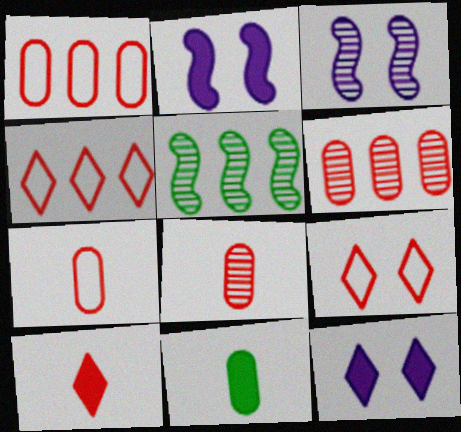[[3, 4, 11], 
[5, 7, 12]]